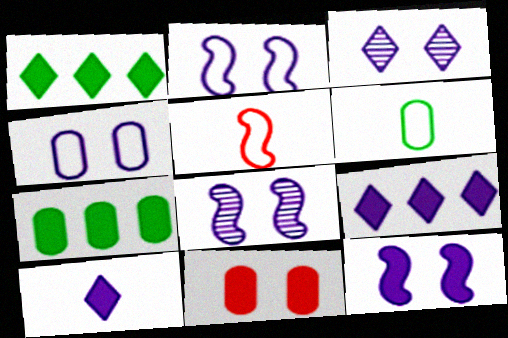[[2, 8, 12], 
[3, 4, 12], 
[3, 5, 7]]